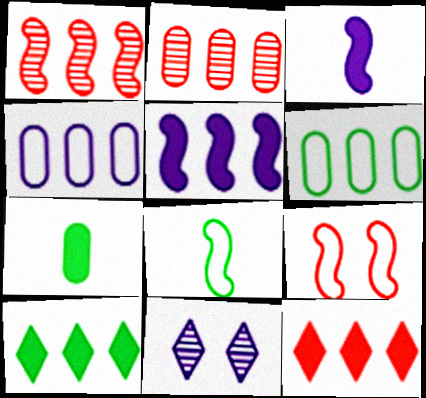[[1, 4, 10], 
[3, 4, 11]]